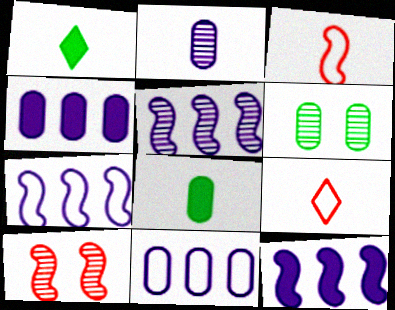[[1, 2, 3], 
[1, 10, 11], 
[5, 7, 12], 
[6, 9, 12]]